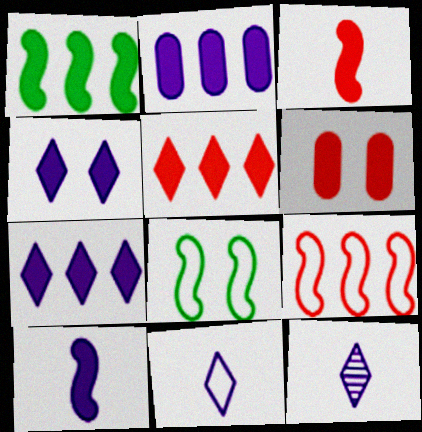[[1, 2, 5], 
[2, 4, 10], 
[3, 5, 6]]